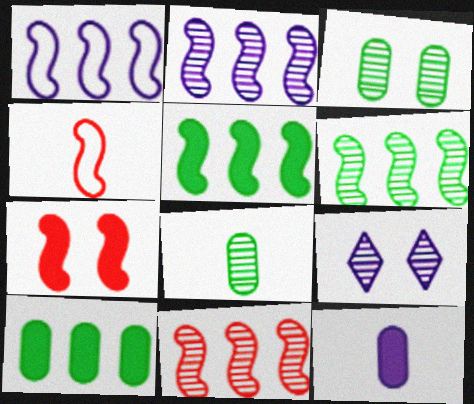[[1, 5, 11], 
[1, 9, 12], 
[2, 6, 11], 
[4, 7, 11], 
[4, 9, 10], 
[8, 9, 11]]